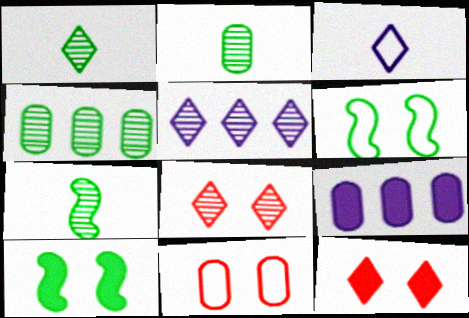[[1, 2, 7], 
[1, 5, 8], 
[2, 9, 11]]